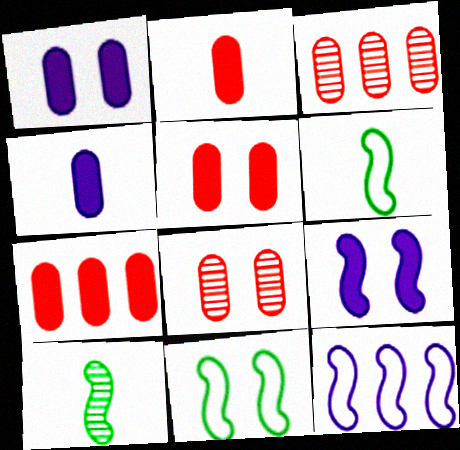[[2, 5, 7]]